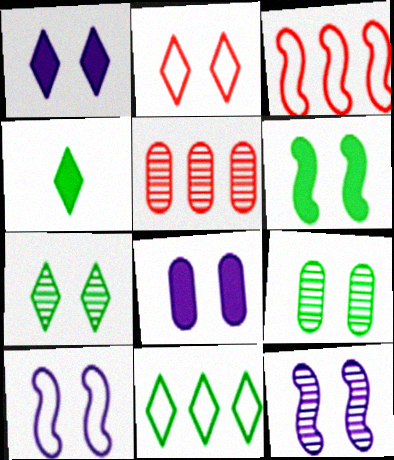[[1, 2, 7], 
[4, 5, 10], 
[4, 7, 11]]